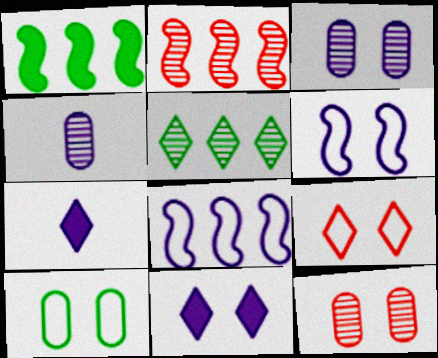[[1, 2, 8], 
[1, 4, 9], 
[2, 7, 10], 
[3, 6, 11], 
[3, 7, 8], 
[4, 8, 11], 
[5, 7, 9], 
[6, 9, 10]]